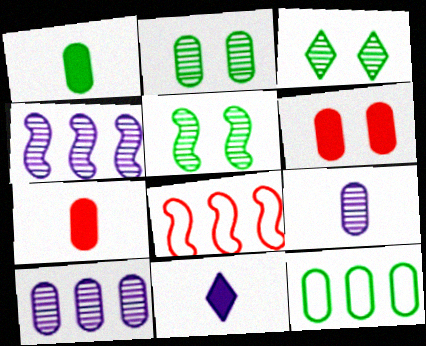[[1, 2, 12], 
[2, 3, 5], 
[2, 8, 11], 
[6, 9, 12]]